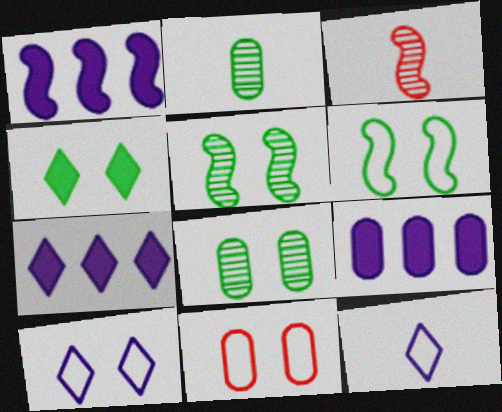[[1, 3, 6], 
[1, 7, 9], 
[2, 9, 11], 
[4, 6, 8], 
[6, 10, 11]]